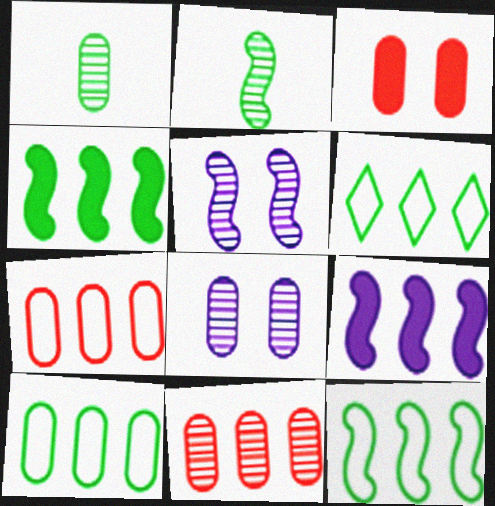[[1, 8, 11], 
[6, 9, 11], 
[6, 10, 12]]